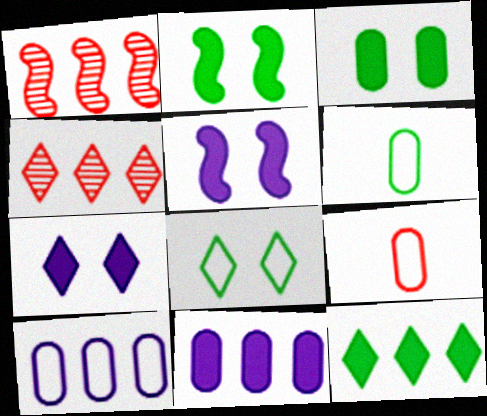[[1, 6, 7], 
[1, 10, 12], 
[4, 5, 6]]